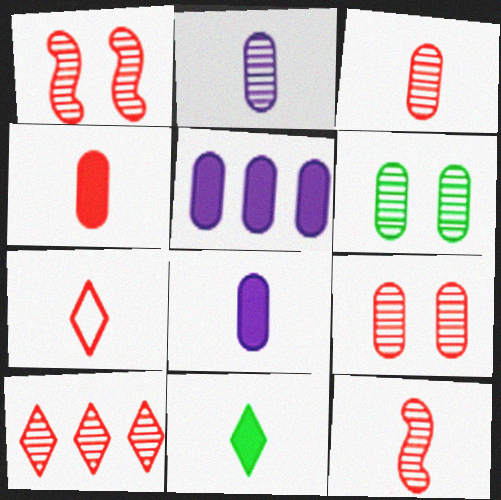[[1, 3, 10], 
[4, 7, 12], 
[9, 10, 12]]